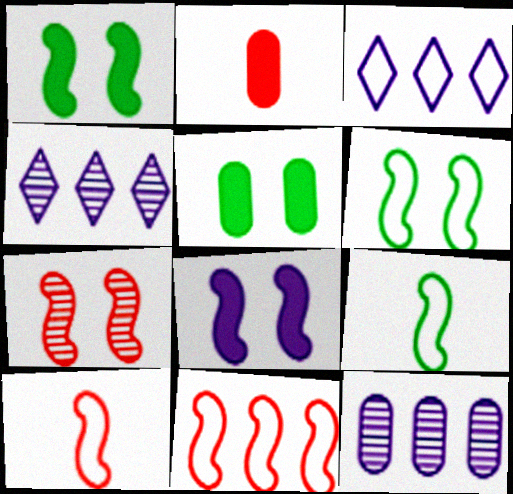[[2, 4, 6], 
[4, 5, 10], 
[6, 7, 8]]